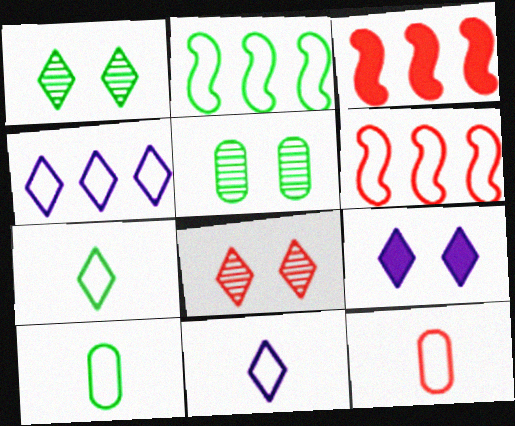[[3, 5, 11], 
[3, 8, 12]]